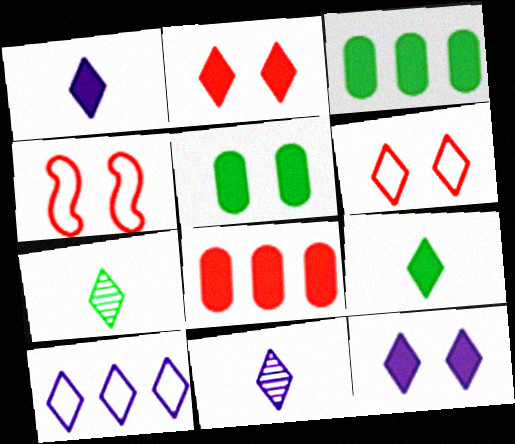[[2, 7, 10], 
[3, 4, 11], 
[10, 11, 12]]